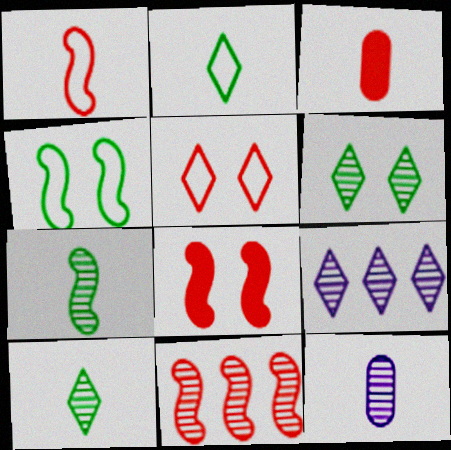[[1, 8, 11], 
[3, 4, 9], 
[3, 5, 11], 
[6, 11, 12]]